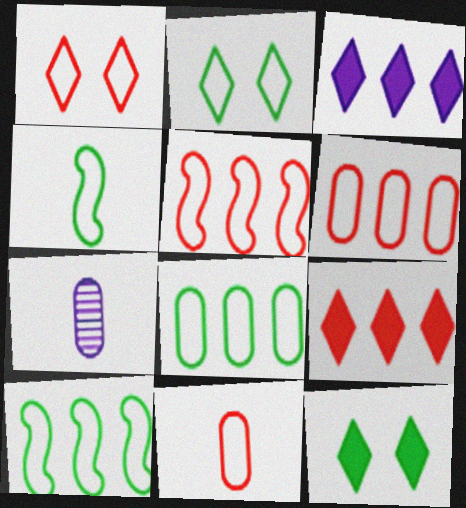[[1, 5, 11], 
[2, 4, 8], 
[5, 7, 12]]